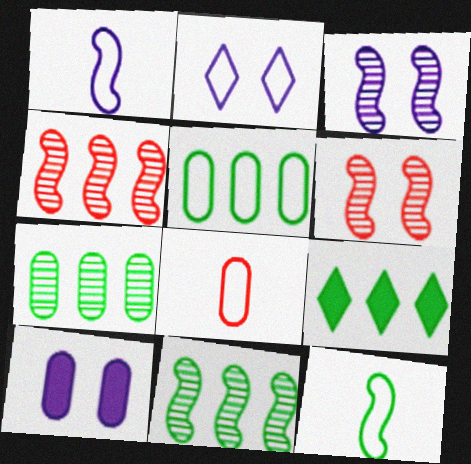[[2, 3, 10], 
[3, 8, 9], 
[5, 9, 11], 
[7, 8, 10]]